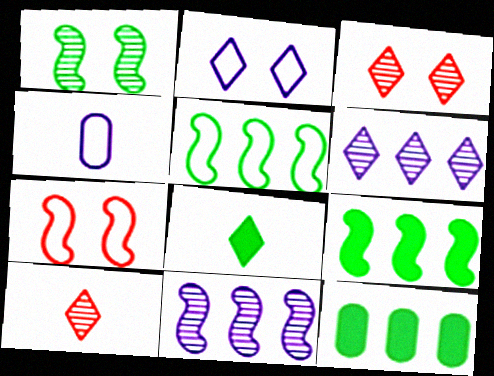[[3, 4, 9]]